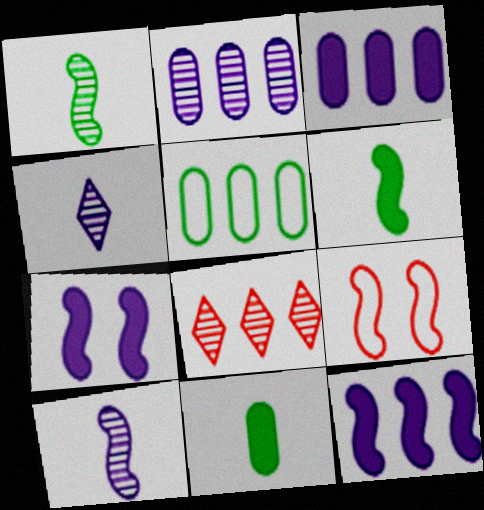[[1, 9, 12], 
[5, 8, 12]]